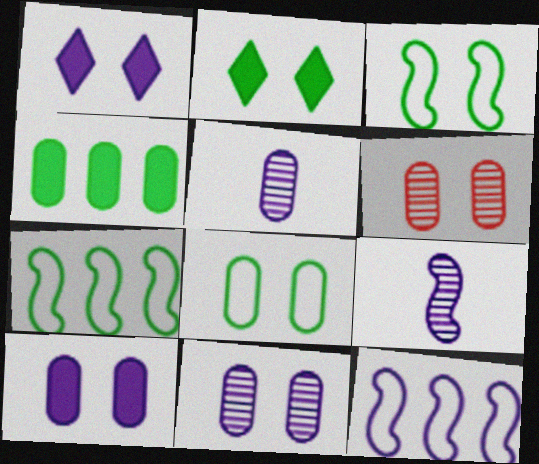[[1, 3, 6], 
[1, 5, 12], 
[6, 8, 10]]